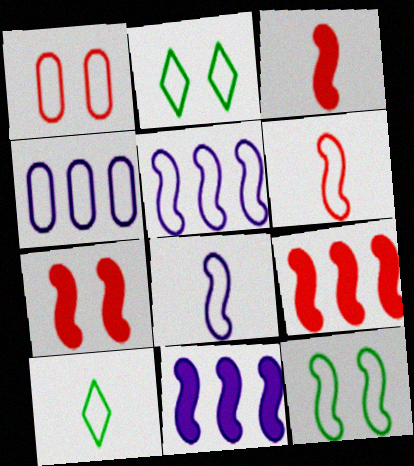[[1, 5, 10], 
[2, 4, 6], 
[3, 7, 9], 
[5, 6, 12]]